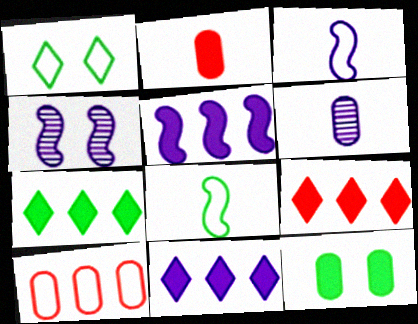[[1, 3, 10], 
[3, 4, 5], 
[6, 10, 12], 
[7, 9, 11]]